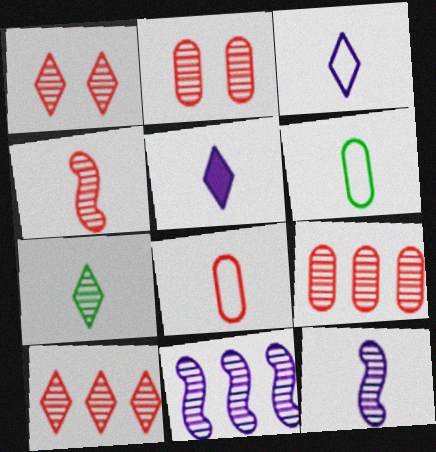[[1, 4, 9], 
[2, 4, 10], 
[2, 7, 11], 
[4, 5, 6]]